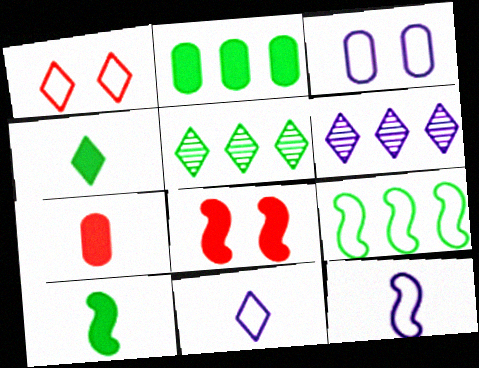[[1, 4, 6], 
[2, 5, 9]]